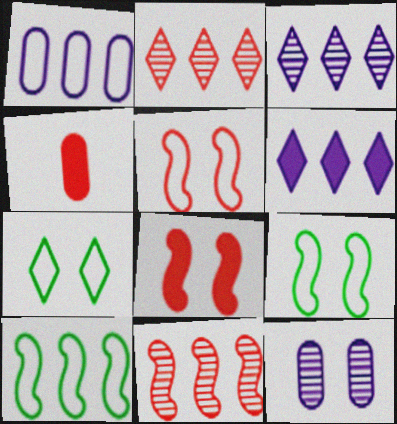[[2, 4, 5], 
[3, 4, 9], 
[7, 8, 12]]